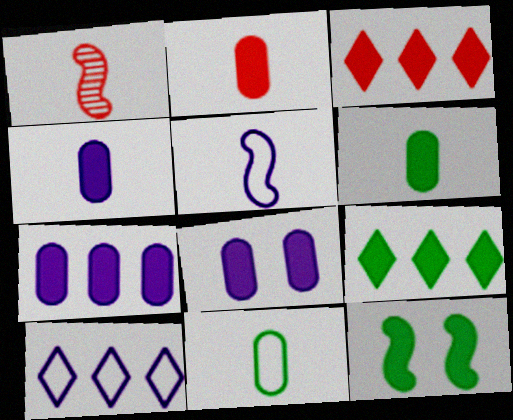[[2, 4, 6], 
[3, 4, 12], 
[4, 7, 8], 
[6, 9, 12]]